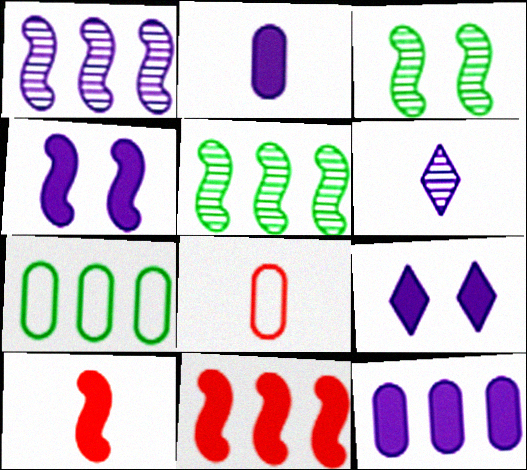[[5, 8, 9]]